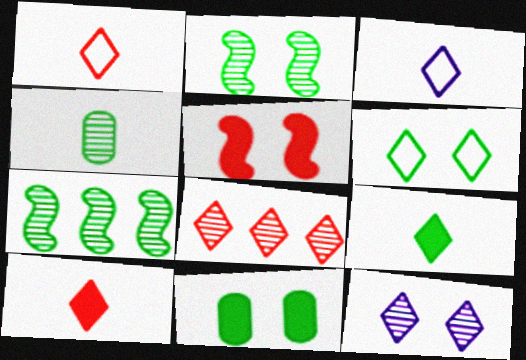[[2, 6, 11]]